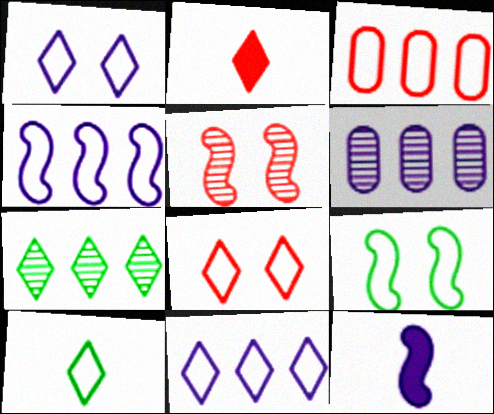[[1, 2, 7], 
[1, 6, 12], 
[2, 3, 5], 
[2, 6, 9], 
[8, 10, 11]]